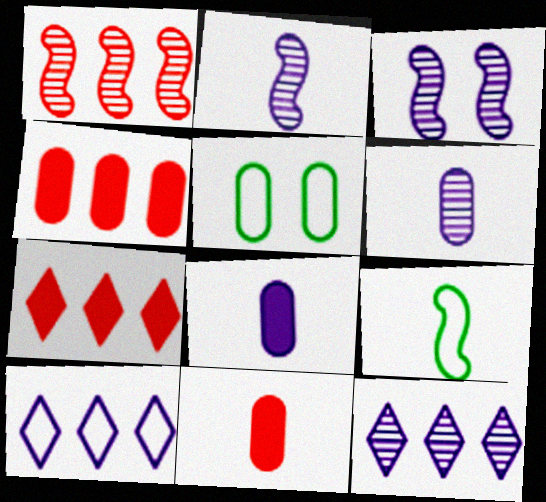[[2, 5, 7], 
[3, 6, 12], 
[3, 8, 10], 
[4, 5, 6]]